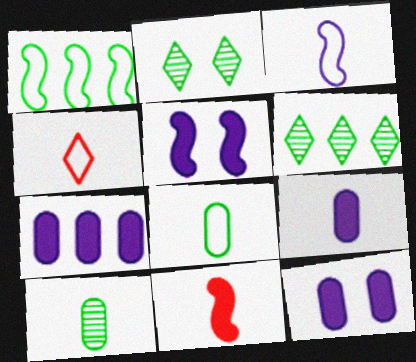[[3, 4, 8], 
[7, 9, 12]]